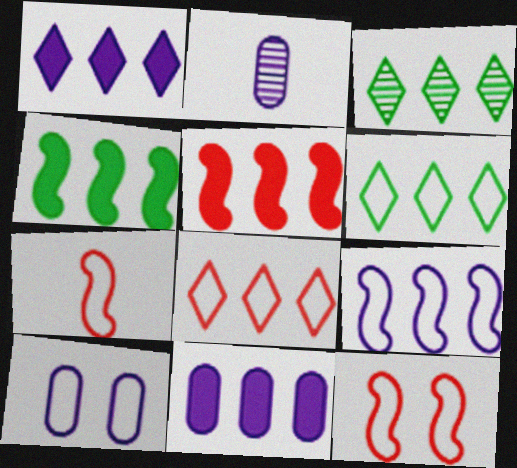[[1, 3, 8], 
[2, 10, 11], 
[6, 7, 10]]